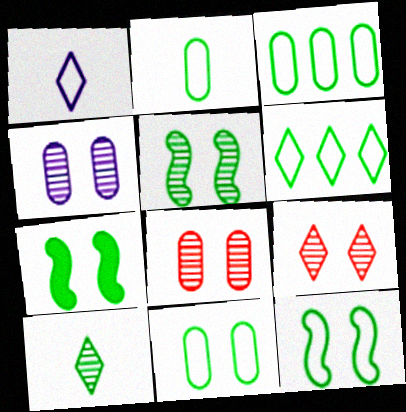[[2, 3, 11], 
[2, 6, 12], 
[3, 7, 10], 
[4, 5, 9], 
[5, 7, 12]]